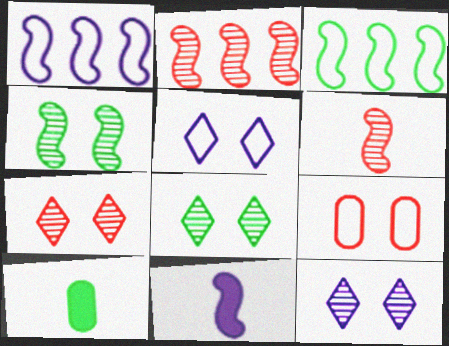[[1, 7, 10], 
[2, 5, 10], 
[3, 8, 10], 
[7, 8, 12]]